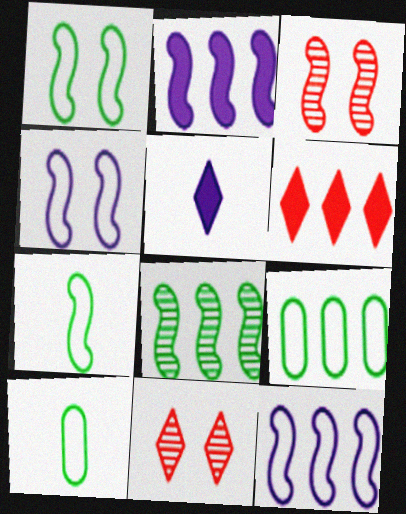[[2, 3, 7], 
[2, 10, 11], 
[3, 5, 9]]